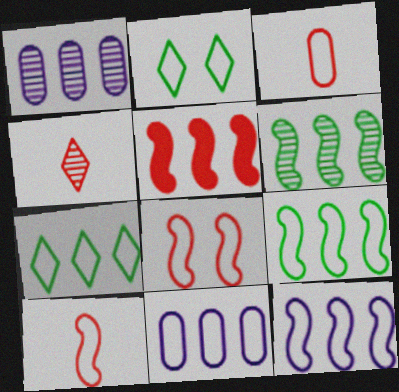[[1, 5, 7], 
[2, 3, 12], 
[2, 10, 11], 
[5, 6, 12]]